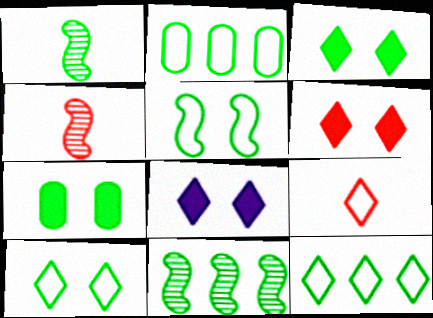[[1, 2, 3], 
[1, 7, 12], 
[2, 4, 8], 
[3, 6, 8]]